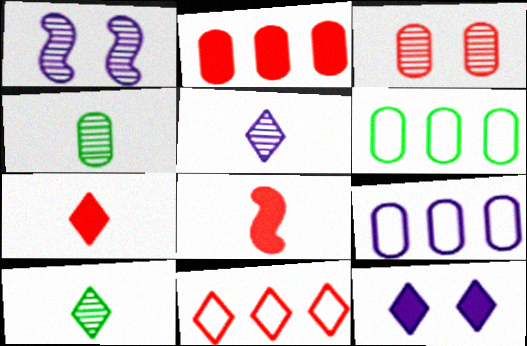[[1, 6, 7], 
[3, 8, 11], 
[10, 11, 12]]